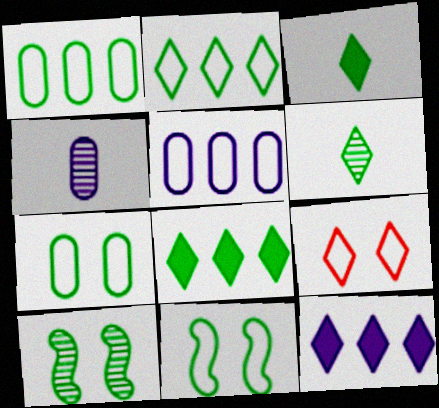[[1, 3, 10], 
[6, 9, 12]]